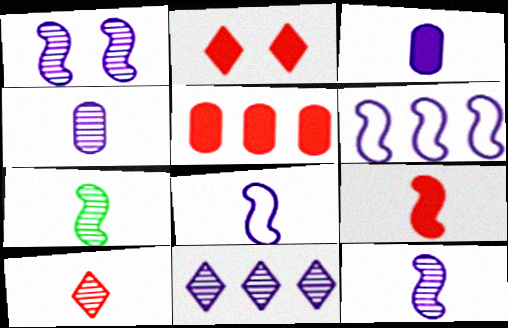[[1, 4, 11], 
[2, 5, 9], 
[4, 7, 10], 
[7, 8, 9]]